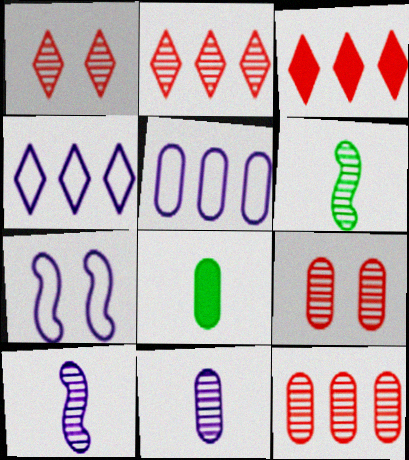[[2, 7, 8], 
[5, 8, 9]]